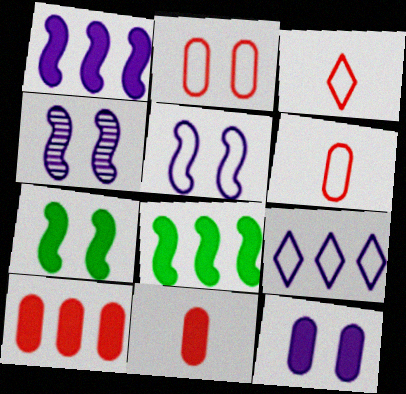[]